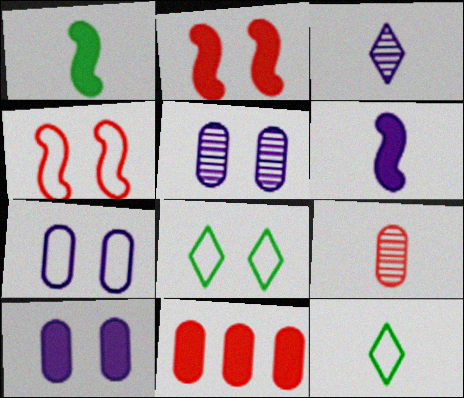[[2, 5, 8], 
[4, 7, 8], 
[5, 7, 10], 
[6, 9, 12]]